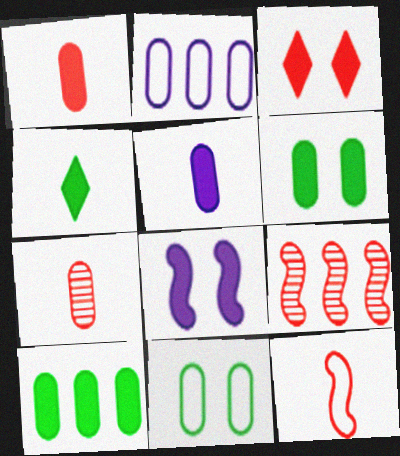[[2, 6, 7], 
[3, 6, 8]]